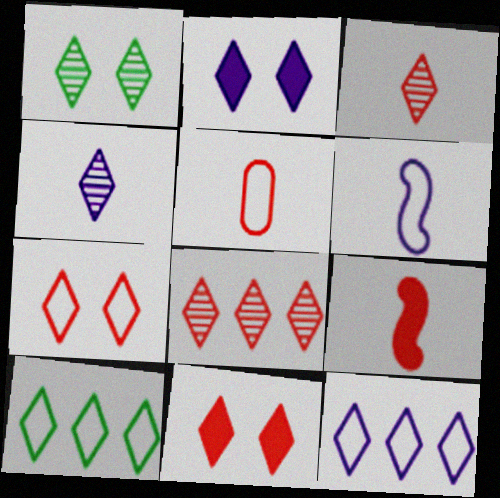[[1, 2, 7], 
[1, 4, 8], 
[2, 3, 10], 
[2, 4, 12], 
[3, 5, 9], 
[4, 10, 11]]